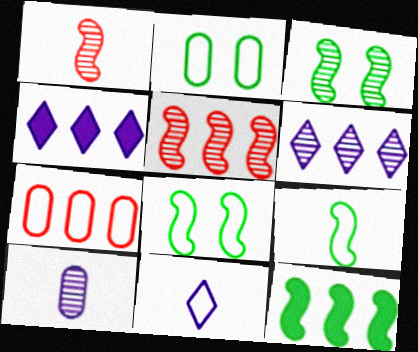[[1, 2, 4], 
[3, 9, 12], 
[6, 7, 12], 
[7, 8, 11]]